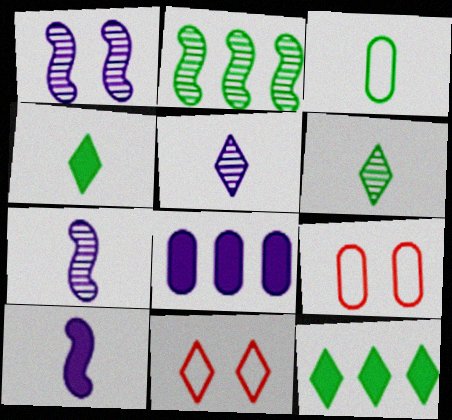[[5, 11, 12], 
[7, 9, 12]]